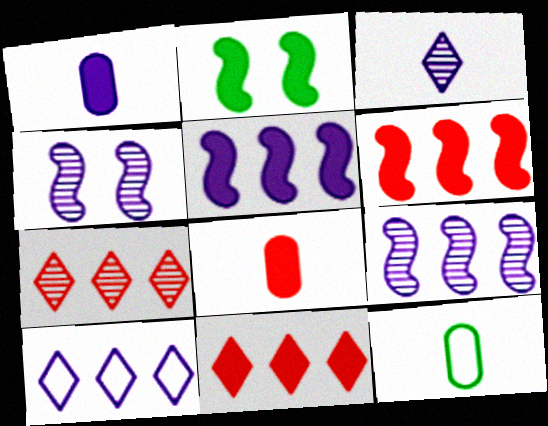[[1, 2, 11], 
[1, 4, 10], 
[4, 11, 12]]